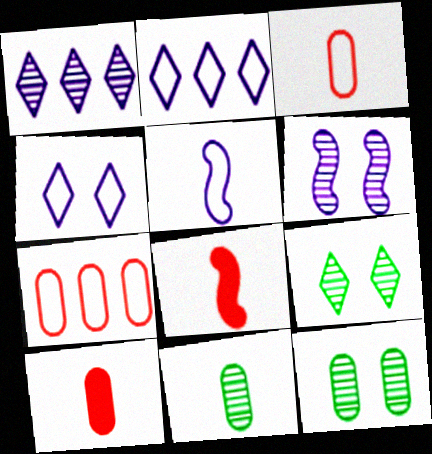[[2, 8, 12]]